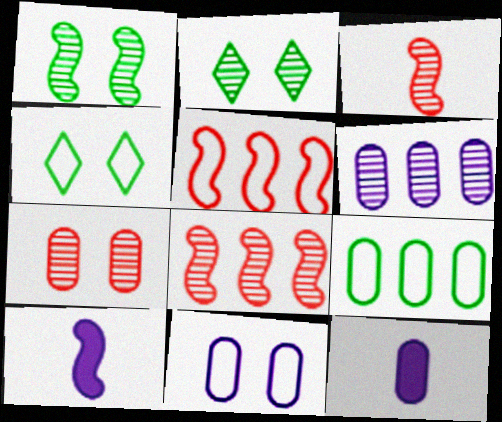[[1, 5, 10], 
[2, 3, 6], 
[2, 5, 12], 
[4, 8, 12], 
[6, 11, 12], 
[7, 9, 12]]